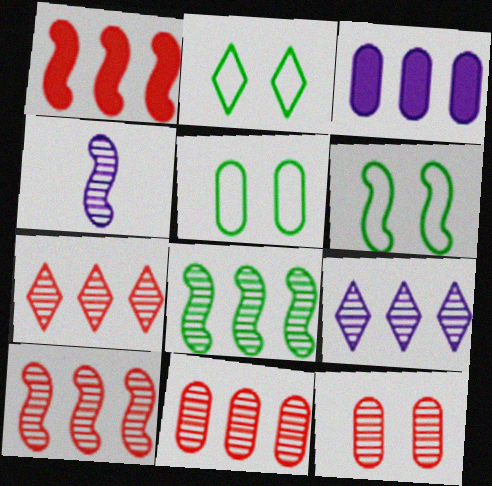[[1, 4, 6], 
[2, 5, 6], 
[7, 10, 11], 
[8, 9, 11]]